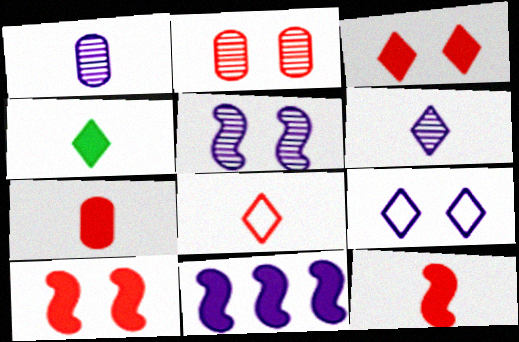[[1, 9, 11], 
[4, 6, 8]]